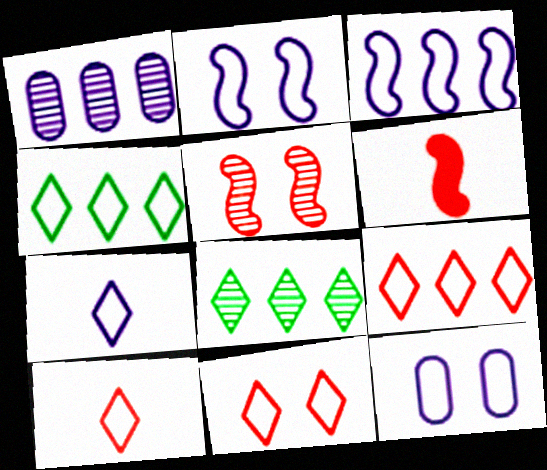[[3, 7, 12], 
[4, 7, 11], 
[6, 8, 12], 
[9, 10, 11]]